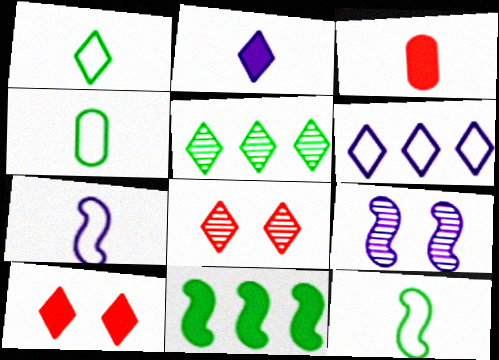[[1, 4, 12]]